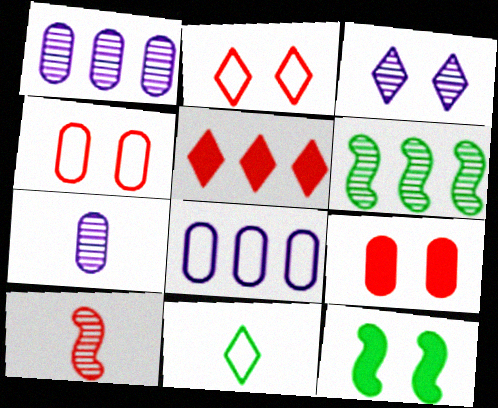[[3, 4, 12], 
[3, 5, 11], 
[4, 5, 10], 
[5, 6, 8]]